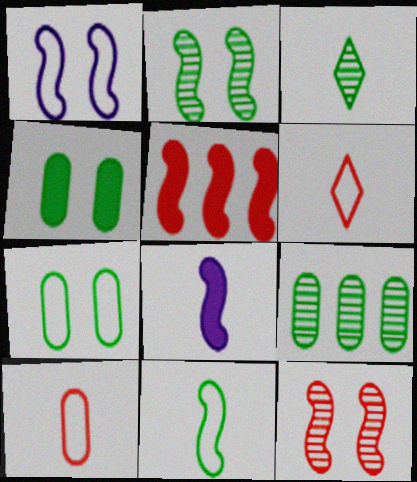[[2, 3, 9], 
[3, 8, 10]]